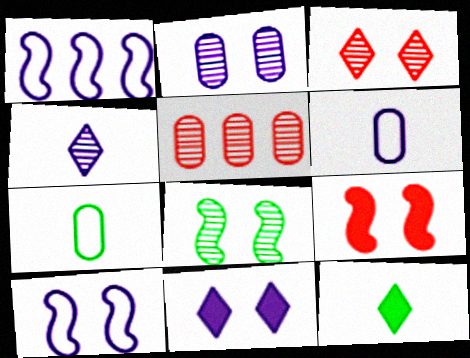[[2, 3, 8], 
[2, 10, 11], 
[4, 5, 8], 
[5, 10, 12], 
[8, 9, 10]]